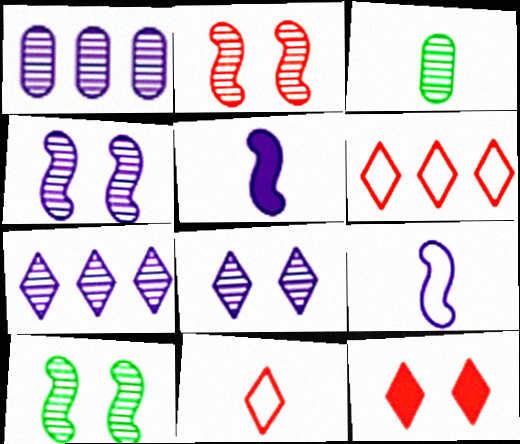[[2, 3, 7], 
[2, 4, 10], 
[3, 5, 11]]